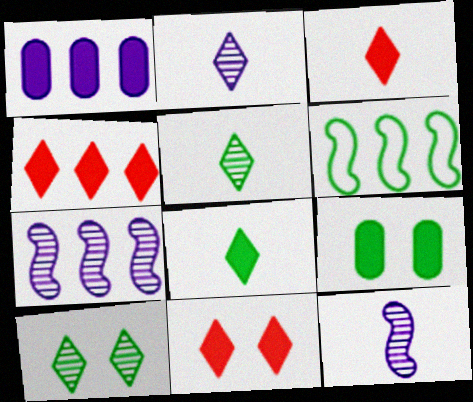[[3, 4, 11], 
[5, 6, 9]]